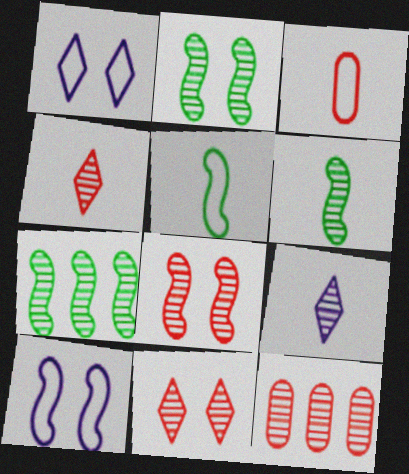[[2, 6, 7], 
[2, 9, 12], 
[4, 8, 12]]